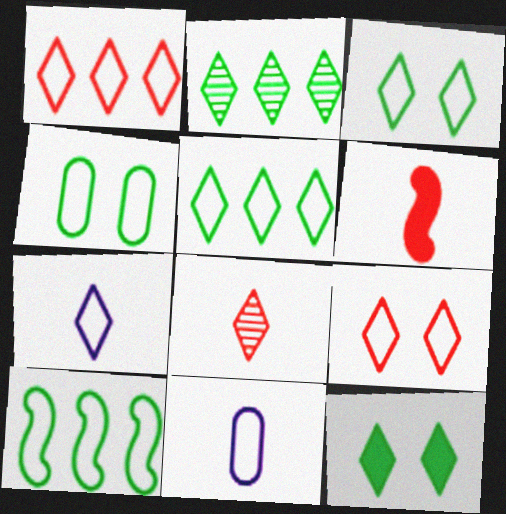[[1, 3, 7], 
[5, 7, 9], 
[9, 10, 11]]